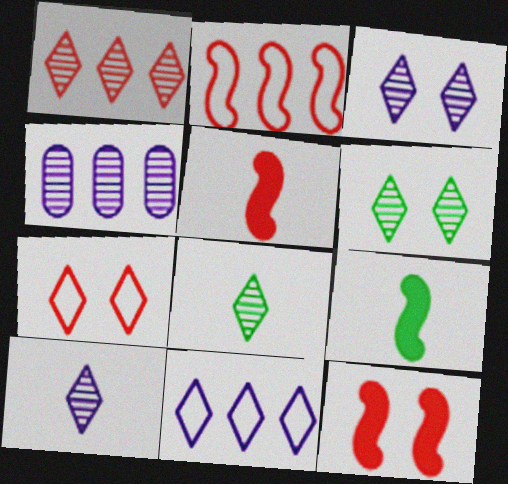[[1, 3, 8], 
[1, 6, 10], 
[4, 7, 9]]